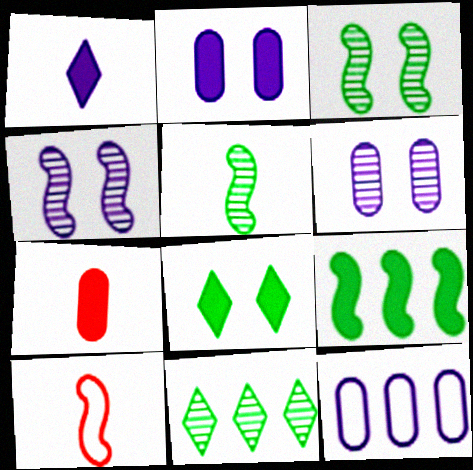[[1, 4, 12], 
[2, 10, 11], 
[4, 9, 10]]